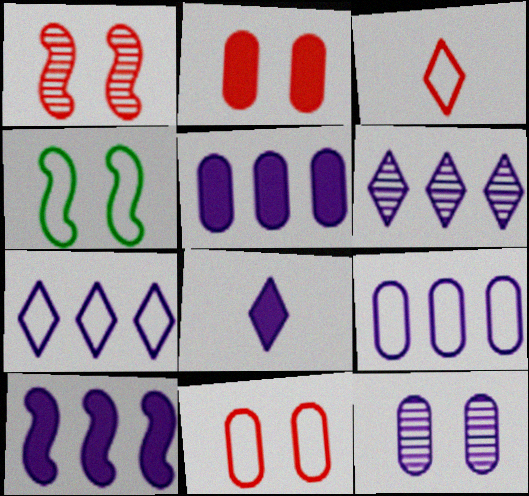[[3, 4, 9], 
[6, 9, 10]]